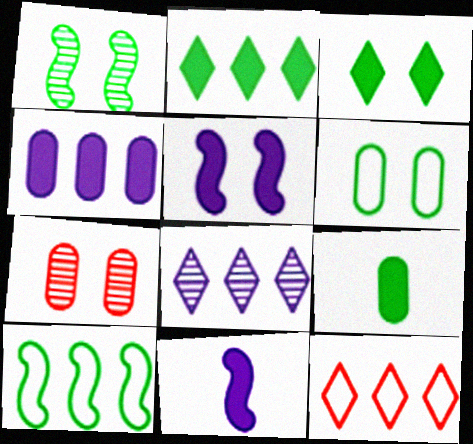[[1, 3, 6], 
[2, 8, 12]]